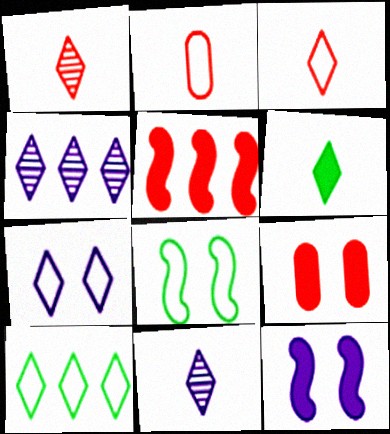[[3, 6, 11], 
[3, 7, 10]]